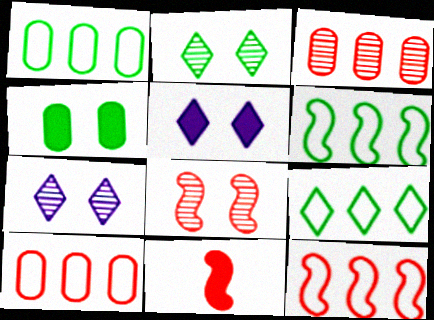[[1, 6, 9], 
[1, 7, 11], 
[8, 11, 12]]